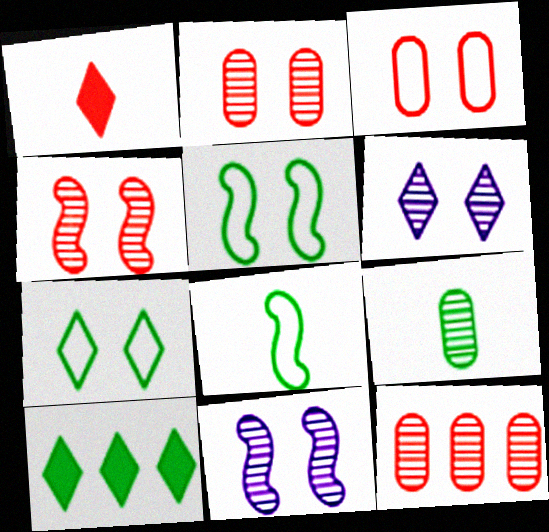[[5, 9, 10]]